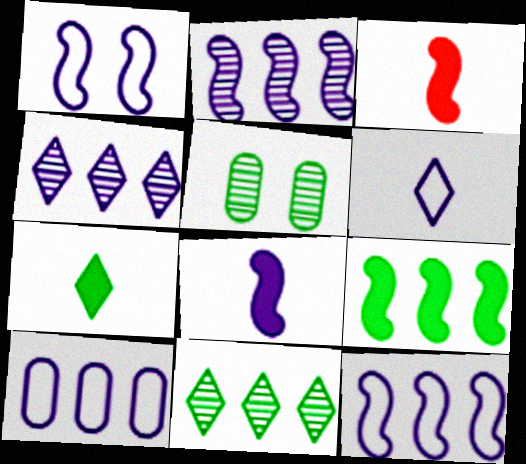[[1, 2, 8], 
[1, 6, 10]]